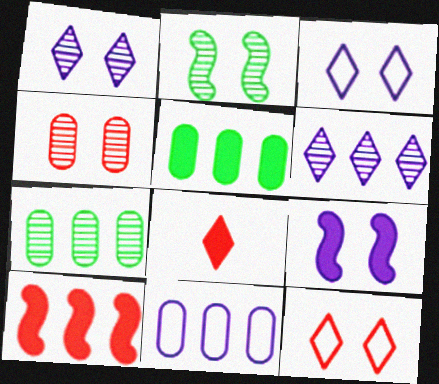[[1, 2, 4], 
[2, 8, 11], 
[5, 8, 9]]